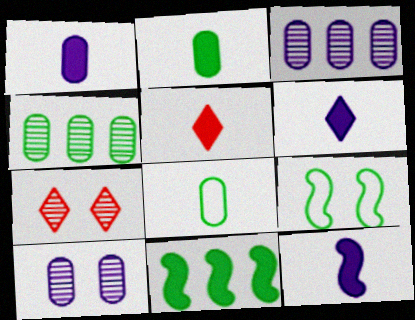[[1, 6, 12], 
[2, 5, 12], 
[3, 5, 9]]